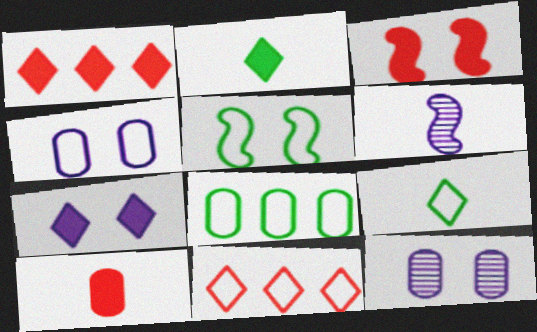[[1, 2, 7], 
[1, 3, 10], 
[5, 8, 9], 
[6, 9, 10], 
[8, 10, 12]]